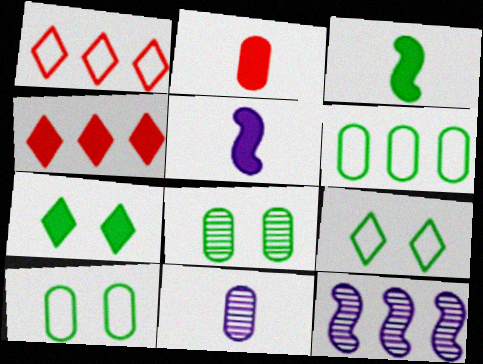[[1, 5, 8], 
[2, 9, 12], 
[4, 6, 12]]